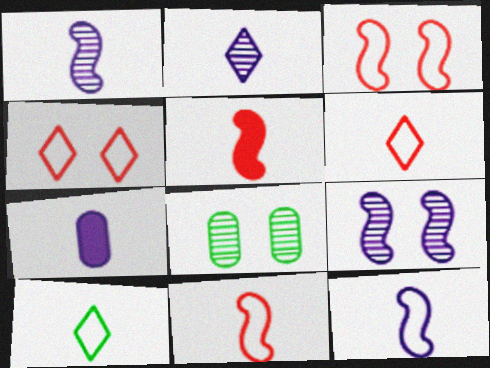[[2, 7, 12]]